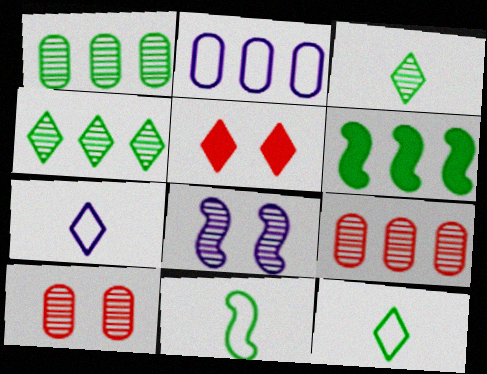[[3, 8, 9], 
[4, 5, 7], 
[6, 7, 10]]